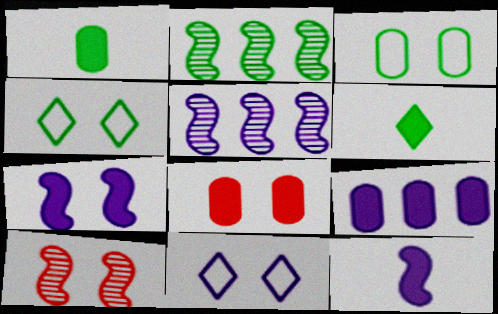[[1, 2, 4], 
[1, 8, 9], 
[2, 3, 6]]